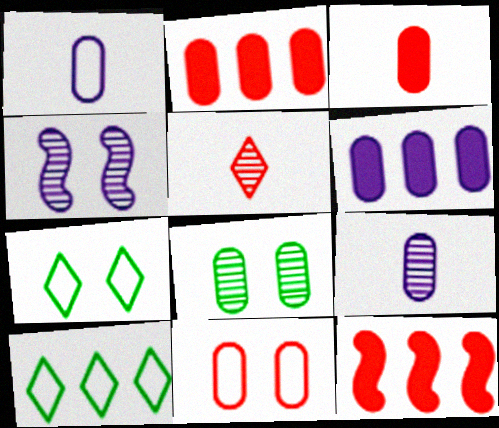[[1, 2, 8], 
[3, 4, 10], 
[5, 11, 12], 
[7, 9, 12]]